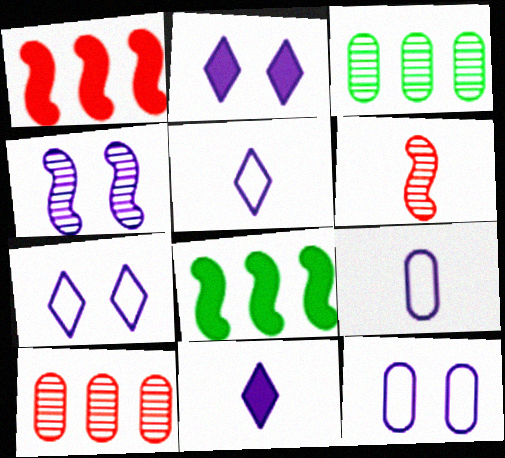[[2, 4, 12]]